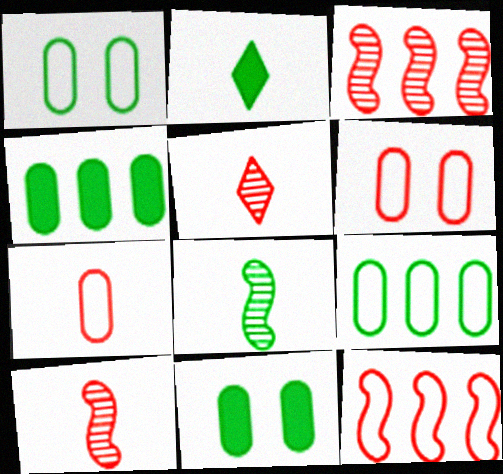[]